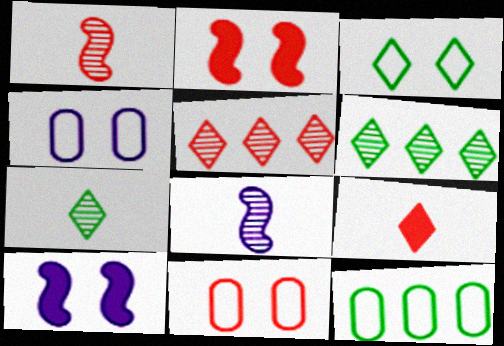[]